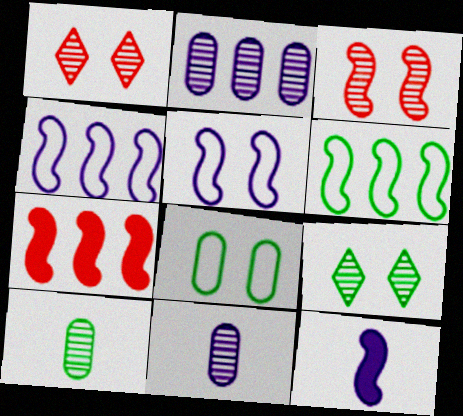[[3, 6, 12]]